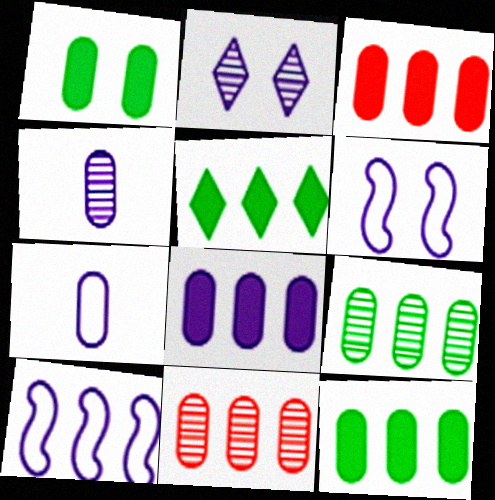[[1, 7, 11], 
[3, 8, 12], 
[5, 10, 11]]